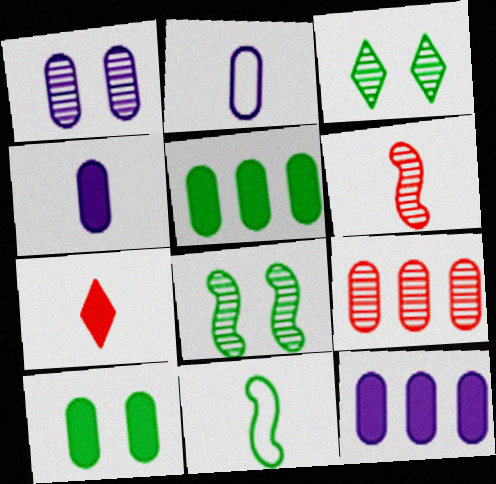[[1, 2, 12], 
[2, 9, 10], 
[3, 5, 11]]